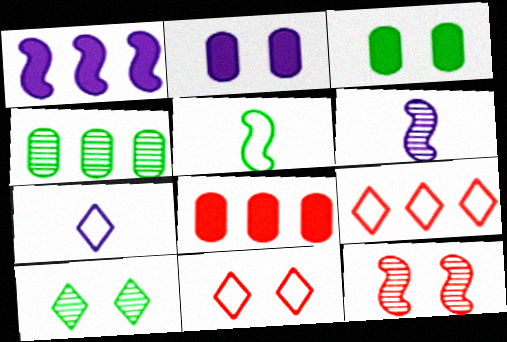[[1, 4, 9], 
[1, 5, 12], 
[3, 6, 9]]